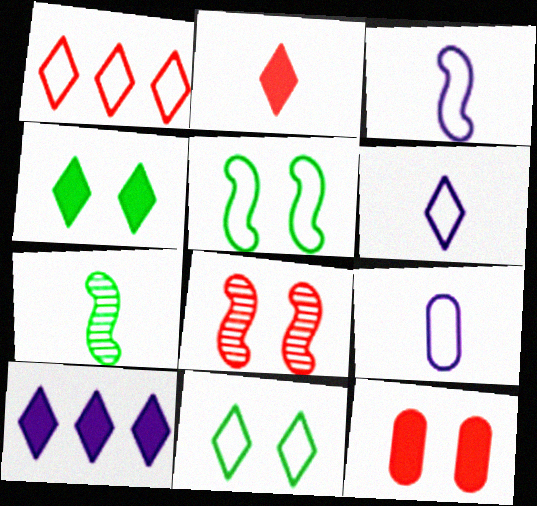[[1, 5, 9], 
[1, 6, 11], 
[2, 4, 10], 
[2, 7, 9], 
[3, 6, 9]]